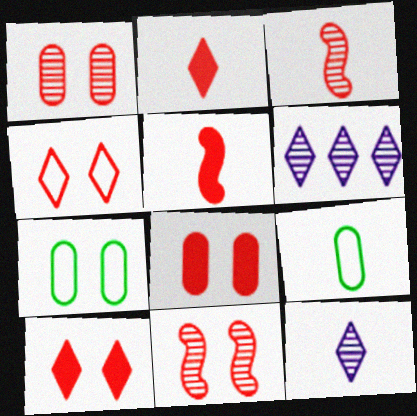[[4, 8, 11], 
[5, 6, 7], 
[5, 9, 12]]